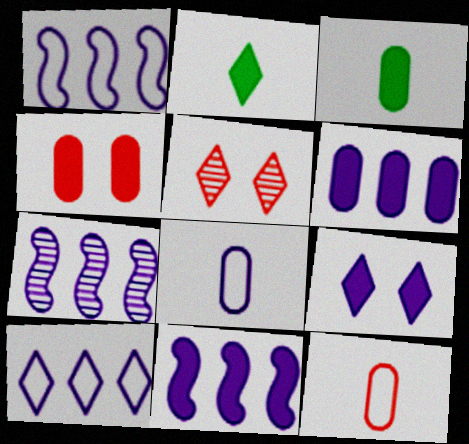[[1, 3, 5], 
[1, 7, 11], 
[2, 4, 11], 
[2, 5, 10], 
[3, 4, 6], 
[6, 7, 10], 
[7, 8, 9]]